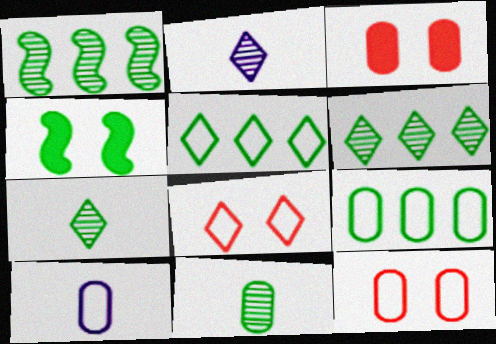[[4, 5, 11], 
[4, 7, 9], 
[9, 10, 12]]